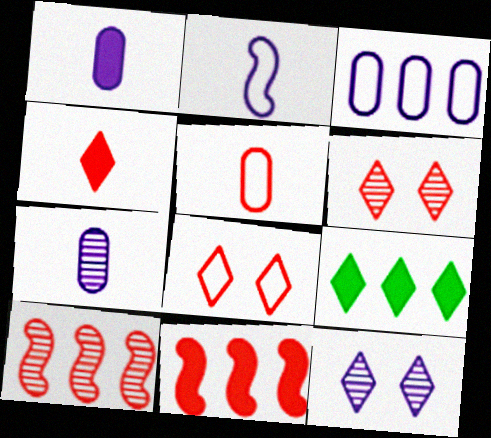[[3, 9, 10], 
[5, 6, 11]]